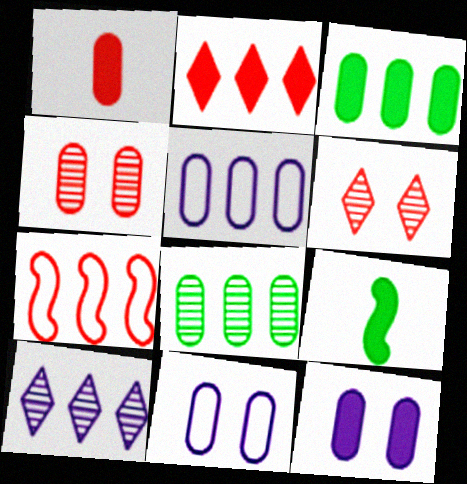[[1, 3, 12], 
[1, 6, 7], 
[1, 8, 11], 
[2, 9, 12], 
[3, 7, 10], 
[5, 6, 9]]